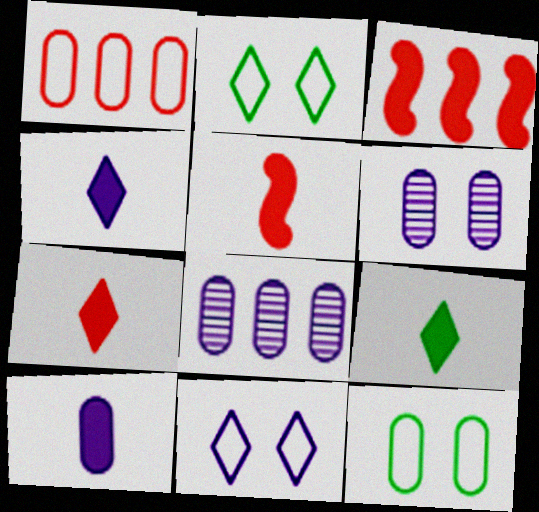[[2, 5, 8], 
[4, 7, 9], 
[5, 9, 10]]